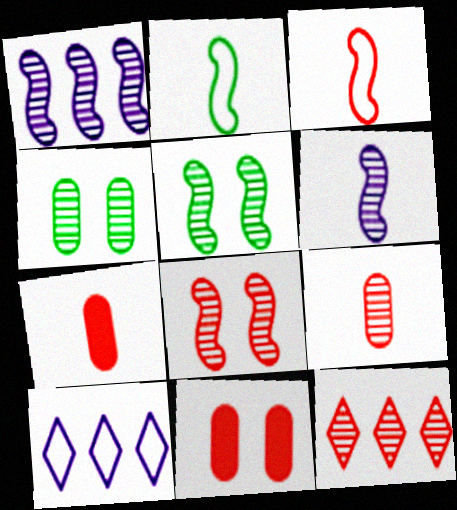[[3, 11, 12], 
[4, 6, 12], 
[5, 7, 10], 
[8, 9, 12]]